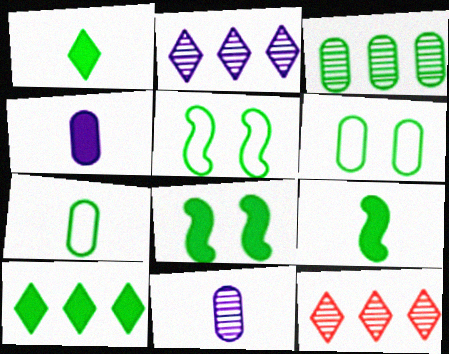[[1, 3, 5], 
[4, 5, 12]]